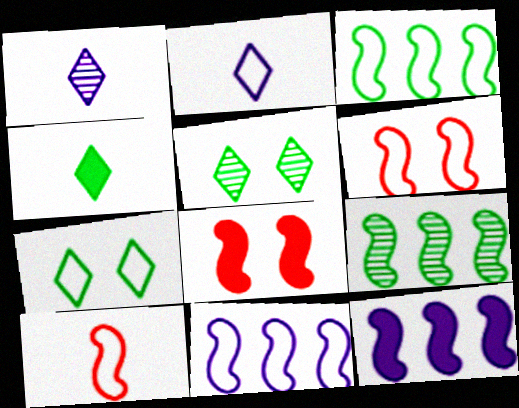[]